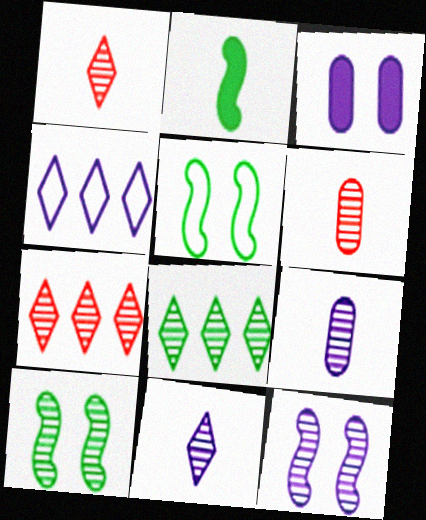[[6, 8, 12], 
[7, 9, 10]]